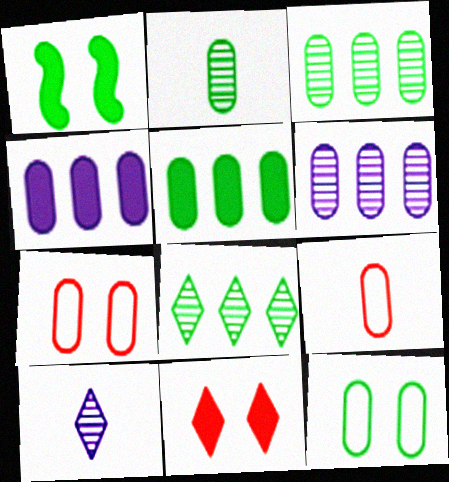[[2, 4, 7], 
[2, 5, 12]]